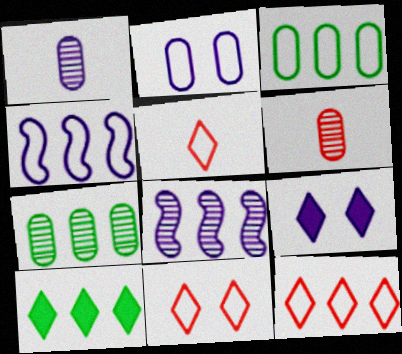[[1, 4, 9], 
[3, 4, 12], 
[5, 11, 12]]